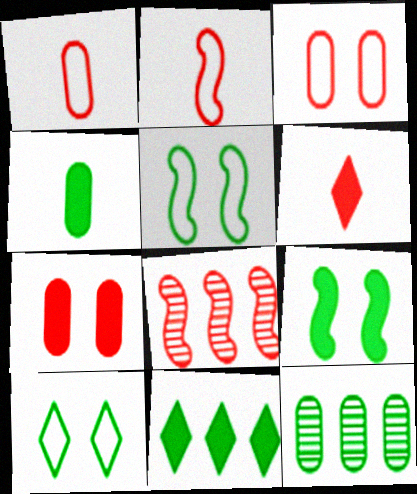[[3, 6, 8], 
[4, 9, 11]]